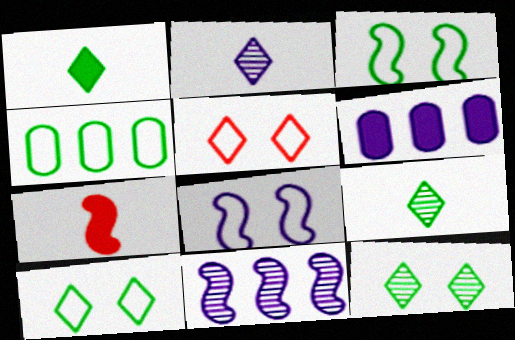[[2, 6, 8], 
[3, 7, 11]]